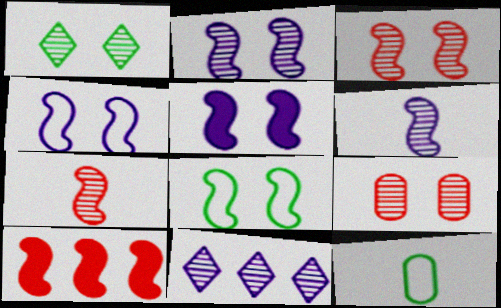[[1, 2, 9], 
[2, 4, 5], 
[3, 5, 8], 
[6, 8, 10]]